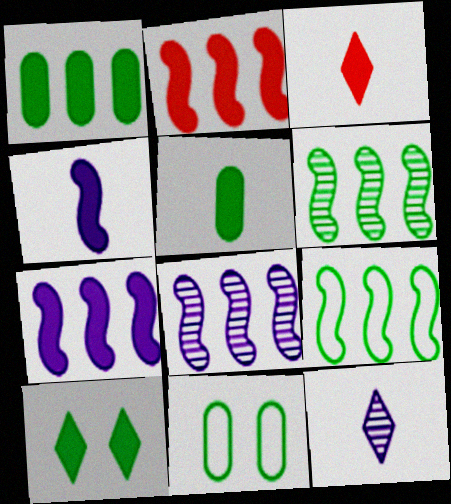[[2, 8, 9], 
[2, 11, 12], 
[3, 4, 5], 
[3, 8, 11]]